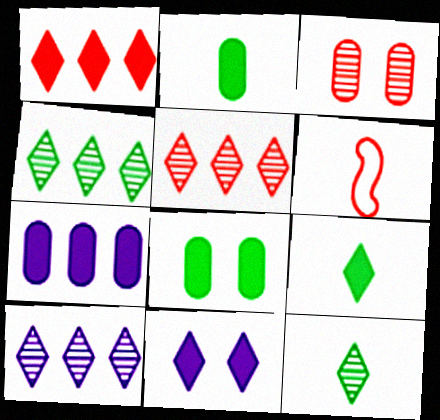[[1, 3, 6], 
[1, 9, 11], 
[4, 5, 10], 
[6, 8, 10]]